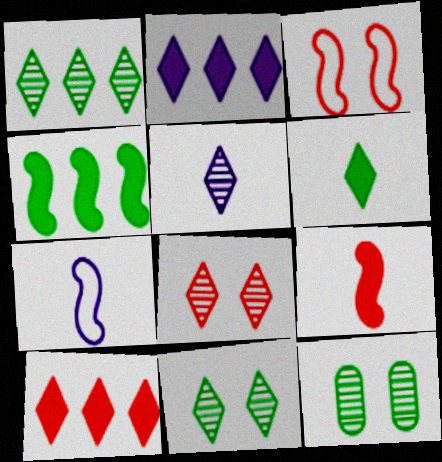[[1, 5, 8], 
[7, 10, 12]]